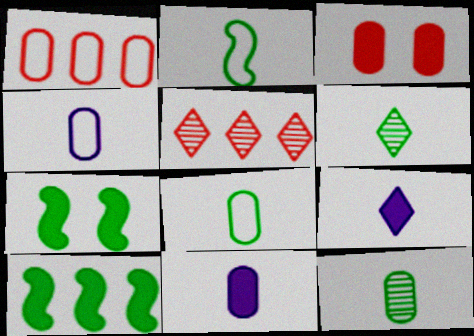[[3, 9, 10], 
[4, 5, 7]]